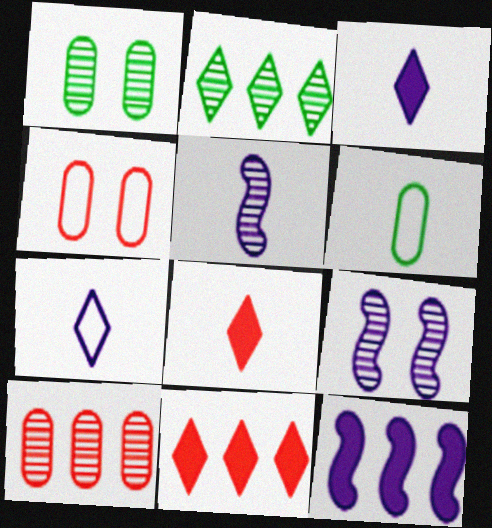[[5, 6, 8], 
[6, 9, 11]]